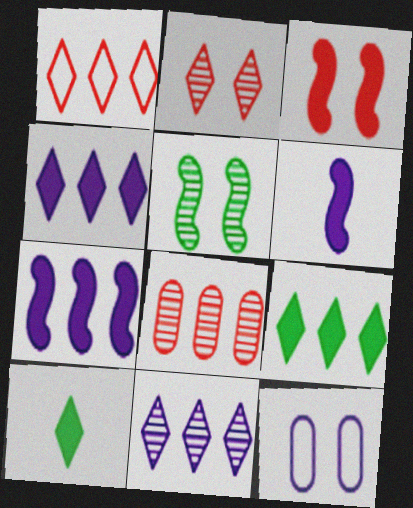[[1, 9, 11], 
[6, 11, 12]]